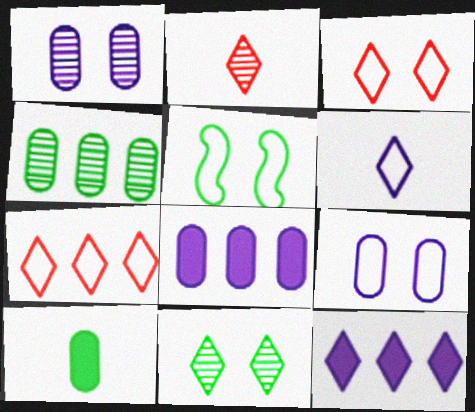[[2, 5, 8], 
[3, 5, 9]]